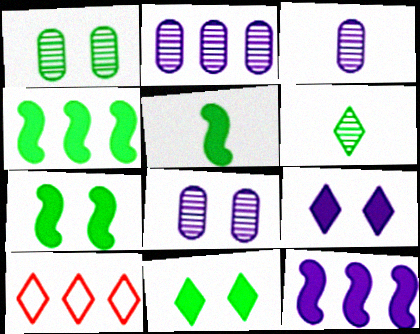[[2, 3, 8], 
[2, 4, 10], 
[3, 7, 10], 
[4, 5, 7], 
[5, 8, 10], 
[6, 9, 10]]